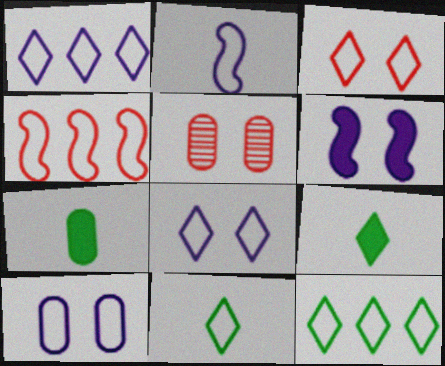[[1, 2, 10], 
[1, 3, 11], 
[4, 10, 11]]